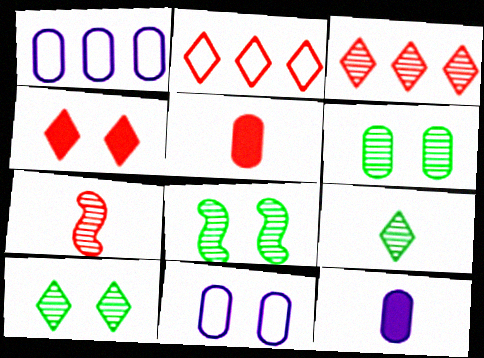[[1, 5, 6], 
[2, 8, 12], 
[4, 8, 11], 
[6, 8, 10]]